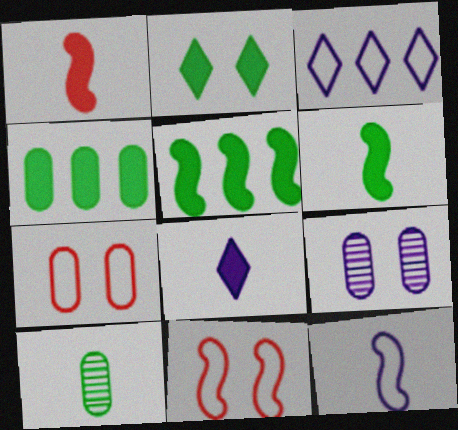[[2, 4, 6], 
[2, 9, 11]]